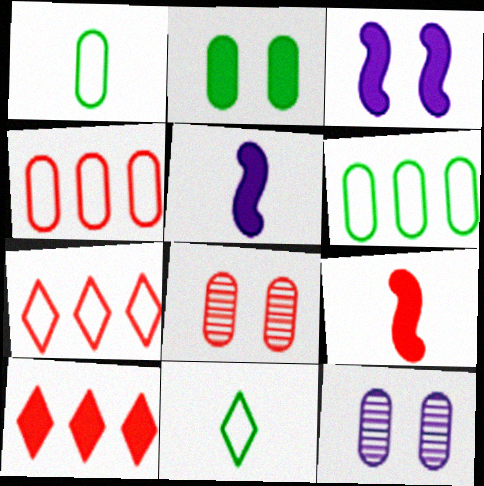[[2, 5, 10], 
[7, 8, 9]]